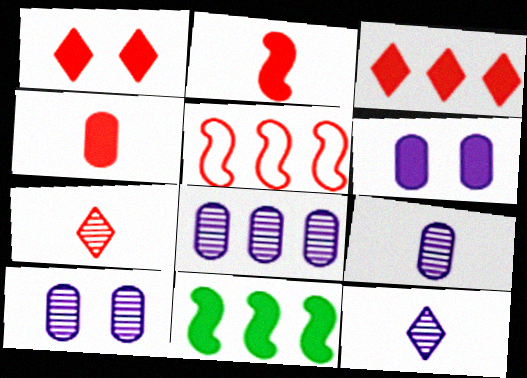[[8, 9, 10]]